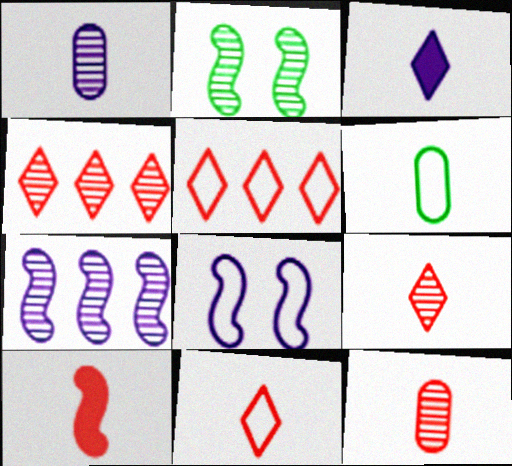[[1, 2, 4], 
[5, 6, 8], 
[10, 11, 12]]